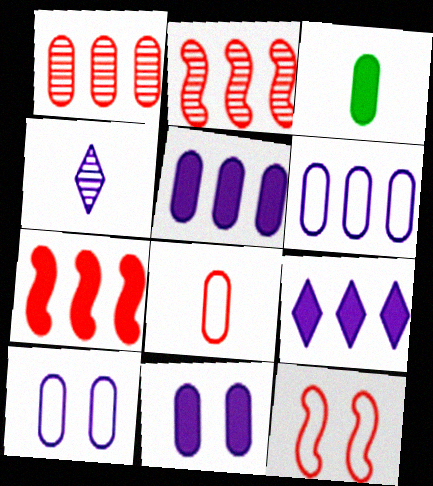[[1, 3, 10]]